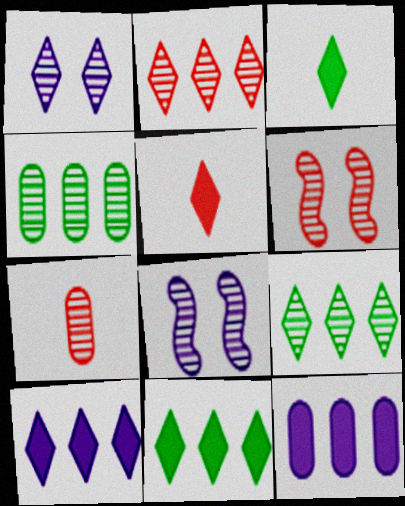[[2, 6, 7], 
[7, 8, 9]]